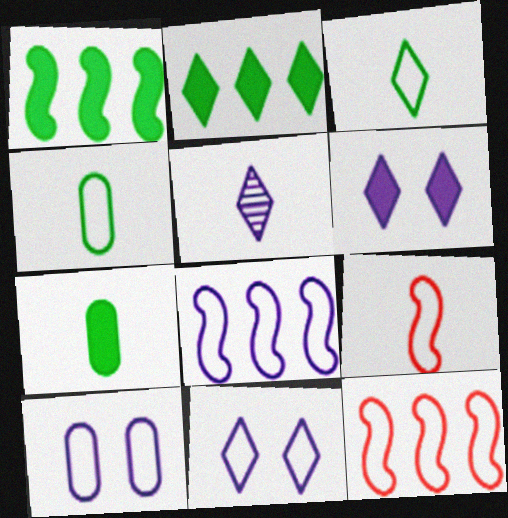[[3, 10, 12], 
[4, 11, 12], 
[5, 7, 9]]